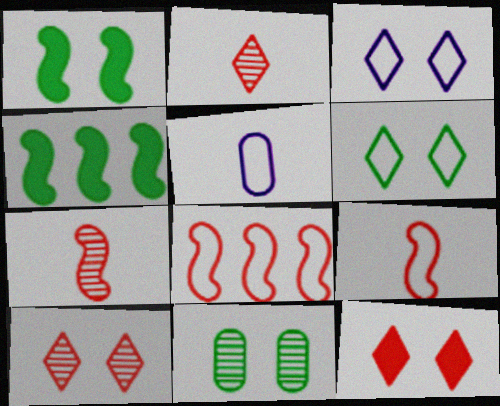[[1, 6, 11], 
[4, 5, 10], 
[5, 6, 8]]